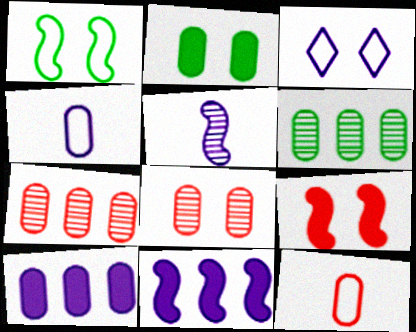[[2, 4, 7], 
[3, 5, 10]]